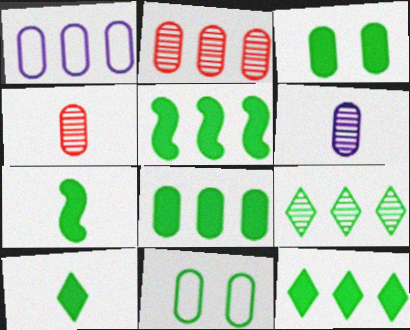[[1, 2, 8], 
[1, 3, 4], 
[3, 5, 10], 
[3, 7, 12], 
[5, 8, 12], 
[7, 9, 11]]